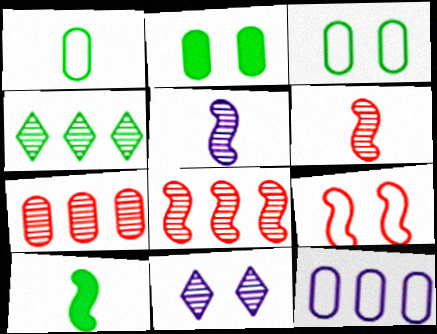[[2, 9, 11], 
[3, 4, 10]]